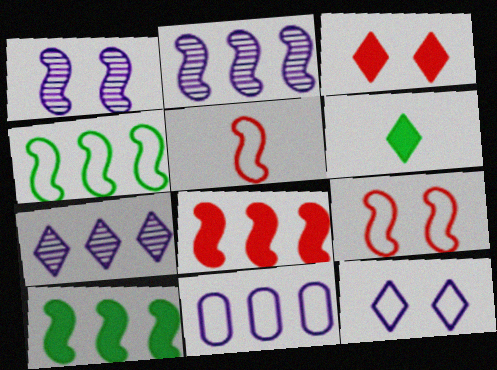[[1, 5, 10], 
[2, 4, 8]]